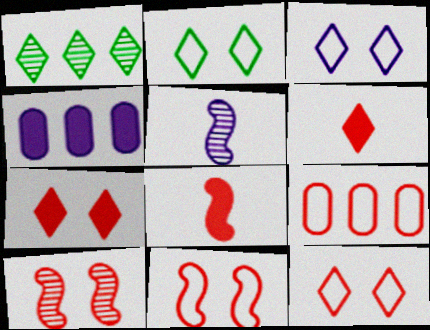[[1, 3, 6], 
[2, 3, 12], 
[3, 4, 5], 
[6, 9, 10]]